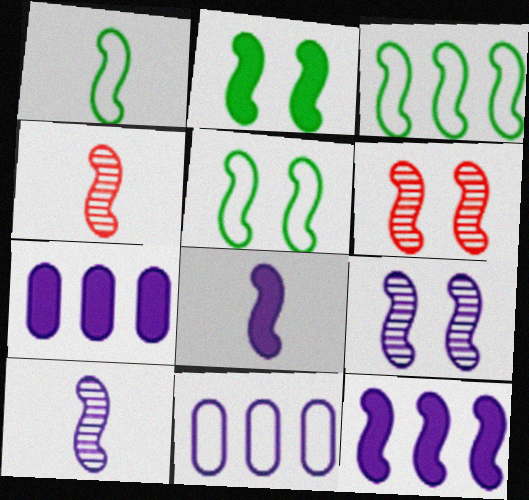[[1, 3, 5], 
[1, 4, 8], 
[1, 6, 12], 
[3, 6, 8], 
[4, 5, 12]]